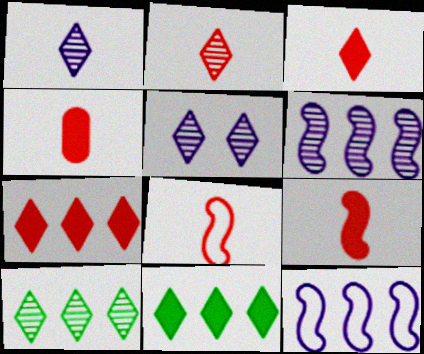[[2, 4, 8], 
[2, 5, 10], 
[3, 4, 9]]